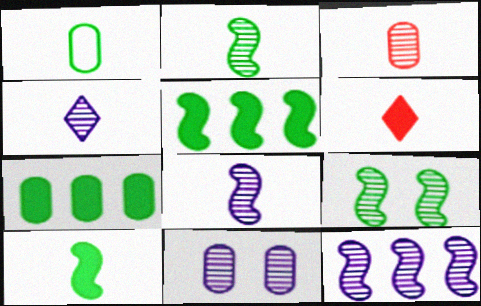[[1, 6, 8], 
[2, 3, 4], 
[4, 11, 12]]